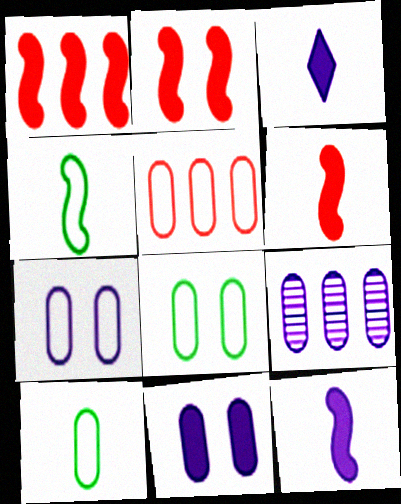[[1, 2, 6], 
[5, 7, 10]]